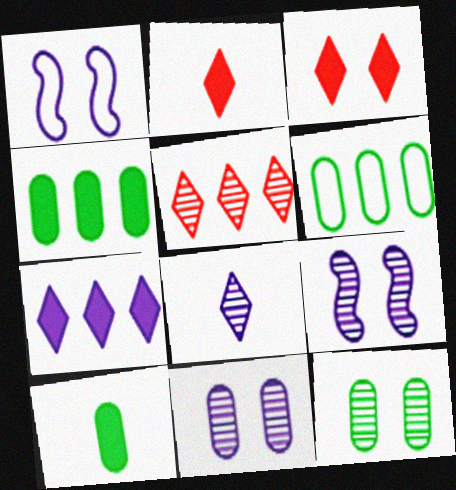[[1, 3, 12], 
[1, 5, 10], 
[2, 6, 9], 
[6, 10, 12]]